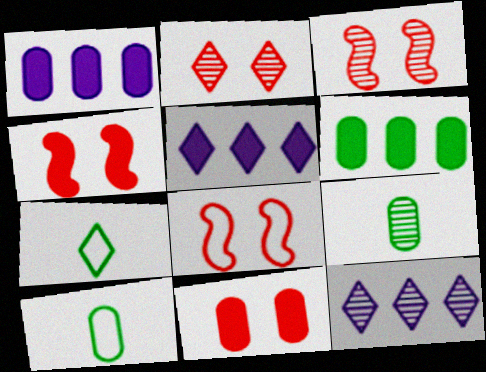[[1, 3, 7], 
[2, 5, 7], 
[2, 8, 11], 
[3, 4, 8], 
[3, 5, 10], 
[3, 9, 12], 
[4, 10, 12], 
[5, 8, 9]]